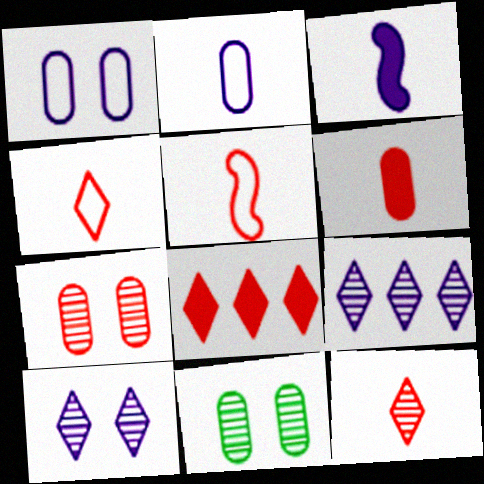[[1, 3, 9], 
[5, 6, 12], 
[5, 7, 8]]